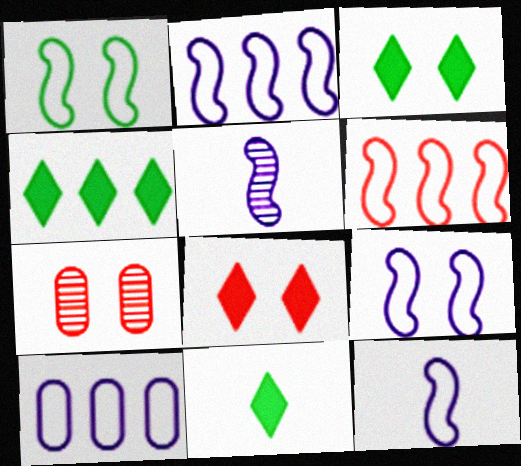[[1, 6, 12], 
[2, 7, 11], 
[2, 9, 12], 
[3, 4, 11], 
[3, 7, 9], 
[4, 7, 12]]